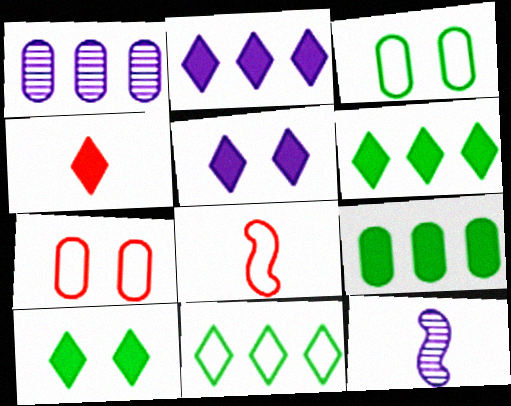[[1, 8, 10], 
[2, 4, 10], 
[4, 5, 6], 
[6, 7, 12]]